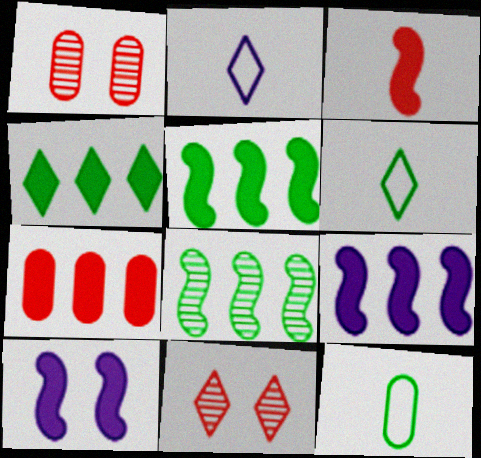[[1, 2, 5], 
[1, 6, 9], 
[2, 4, 11], 
[3, 5, 10], 
[4, 7, 9], 
[9, 11, 12]]